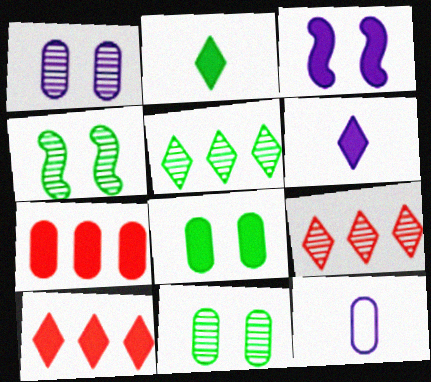[[2, 3, 7], 
[4, 10, 12], 
[7, 11, 12]]